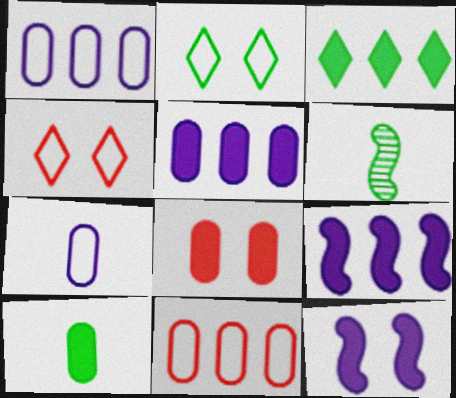[[4, 5, 6], 
[5, 8, 10]]